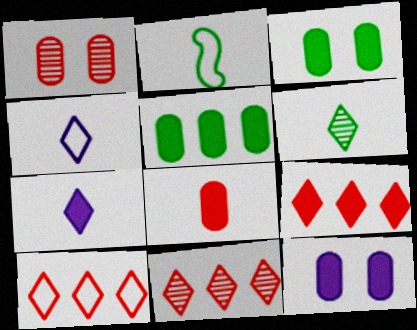[[2, 11, 12], 
[5, 8, 12], 
[9, 10, 11]]